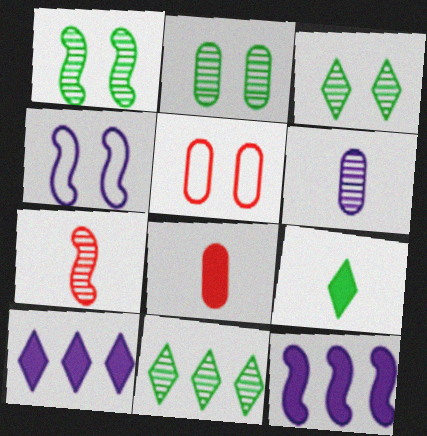[[1, 2, 3], 
[4, 6, 10], 
[4, 8, 11]]